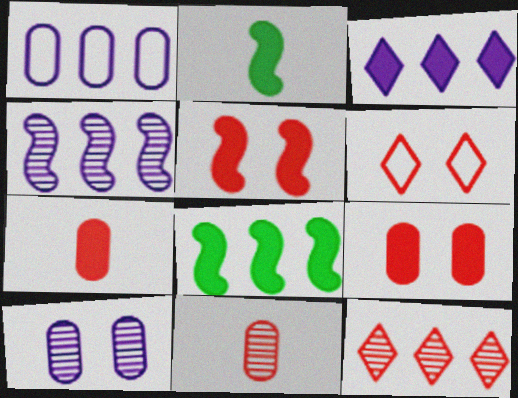[[1, 3, 4], 
[1, 8, 12], 
[2, 3, 9]]